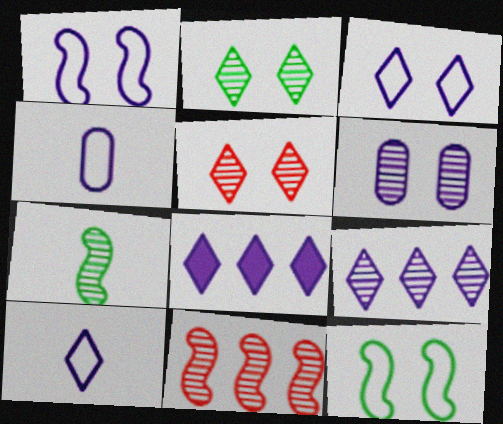[]